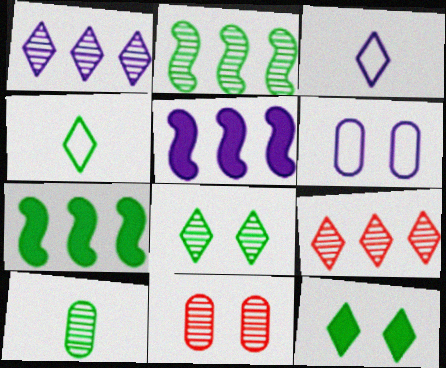[[2, 8, 10], 
[3, 7, 11], 
[3, 9, 12], 
[4, 5, 11]]